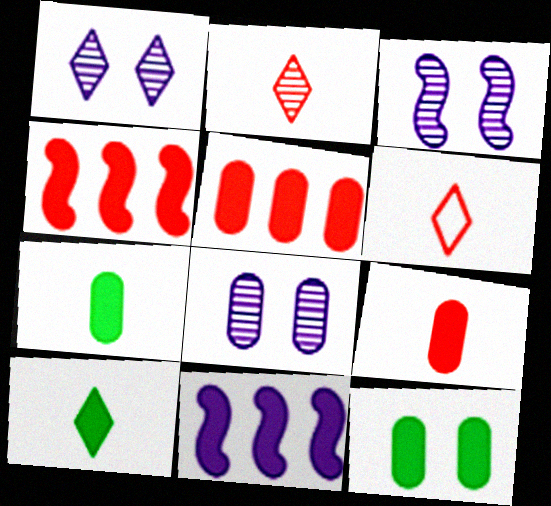[[1, 3, 8]]